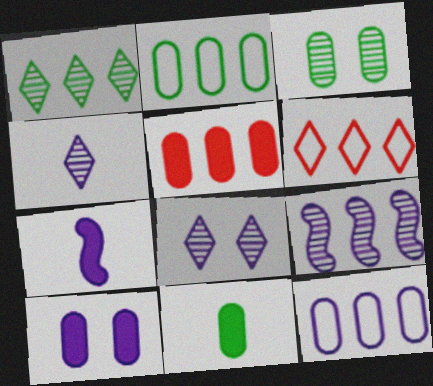[[2, 3, 11], 
[3, 6, 7], 
[5, 10, 11], 
[7, 8, 12]]